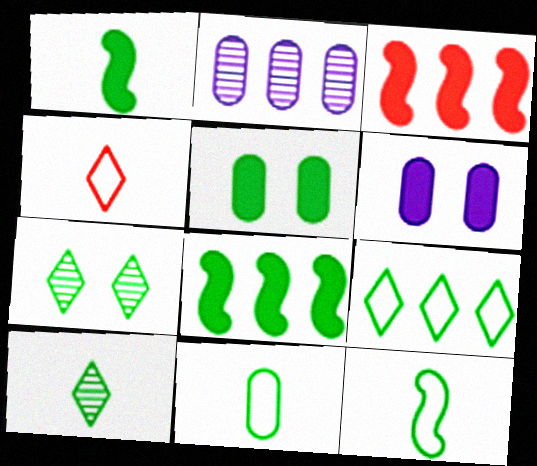[[1, 10, 11], 
[2, 3, 9], 
[7, 8, 11]]